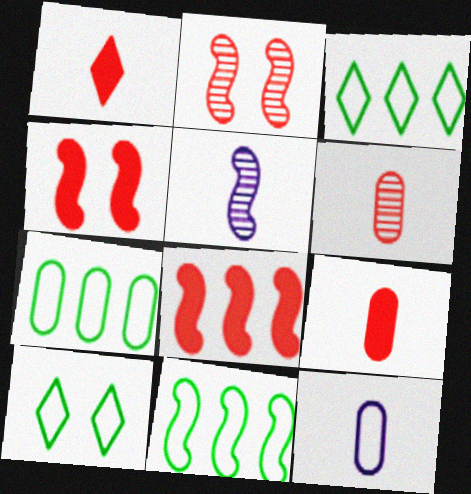[[3, 7, 11], 
[4, 5, 11]]